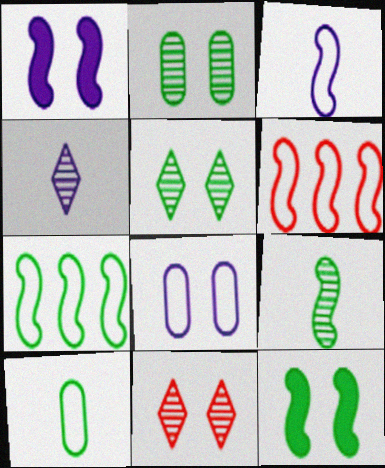[[1, 6, 9], 
[7, 9, 12], 
[8, 11, 12]]